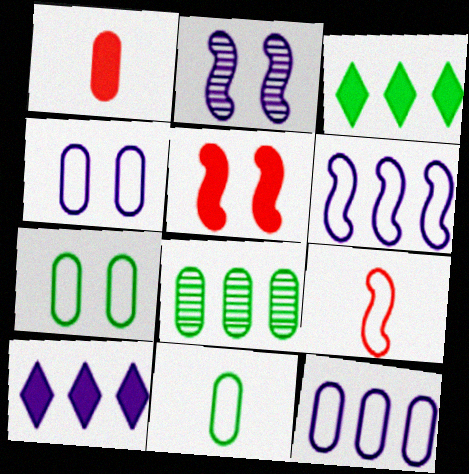[[1, 4, 8]]